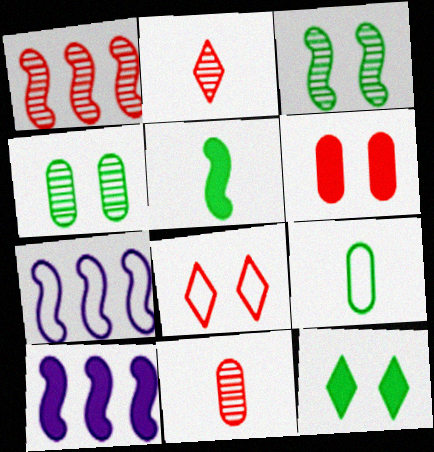[[7, 8, 9], 
[7, 11, 12]]